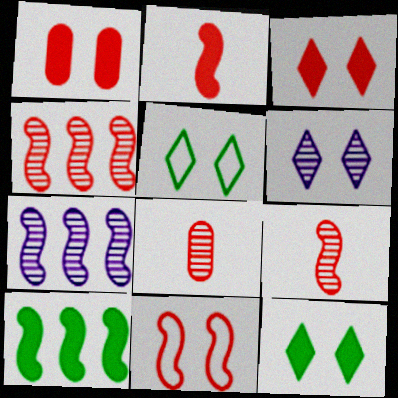[[2, 4, 11], 
[3, 5, 6]]